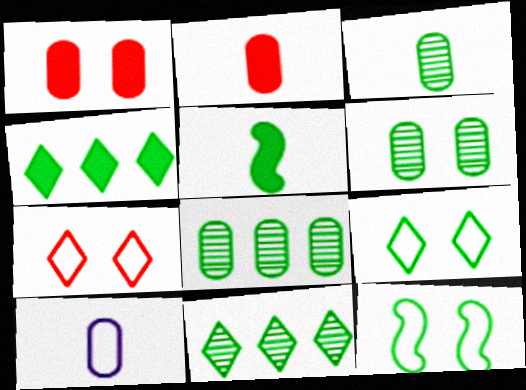[[1, 8, 10], 
[2, 3, 10], 
[3, 4, 12], 
[3, 6, 8], 
[5, 8, 9]]